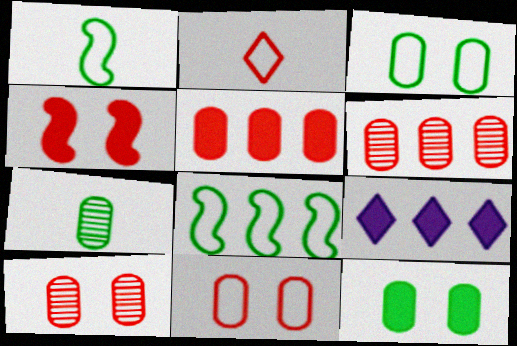[[1, 9, 10], 
[2, 4, 6], 
[6, 8, 9]]